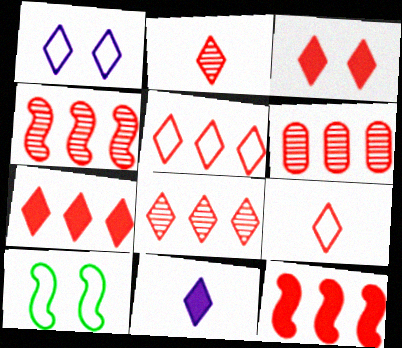[[2, 3, 5], 
[3, 8, 9], 
[4, 6, 8], 
[5, 6, 12], 
[5, 7, 8], 
[6, 10, 11]]